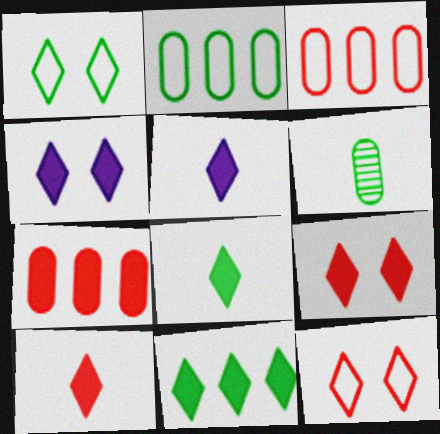[[4, 10, 11], 
[5, 8, 10], 
[5, 9, 11]]